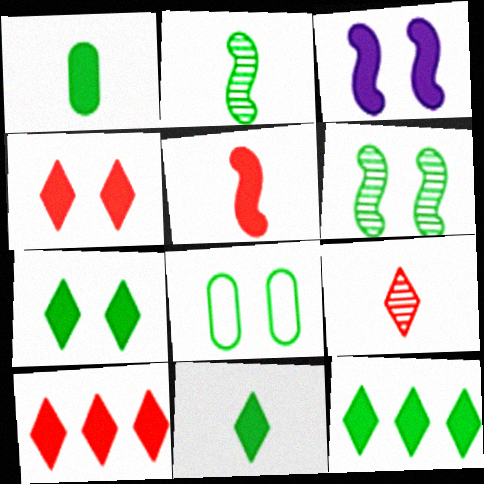[[1, 3, 10], 
[2, 8, 12], 
[6, 7, 8], 
[7, 11, 12]]